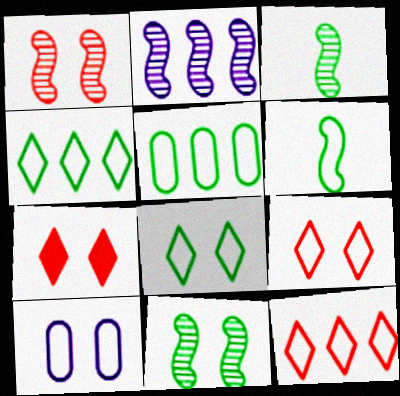[[1, 2, 3], 
[5, 6, 8], 
[6, 10, 12], 
[7, 10, 11]]